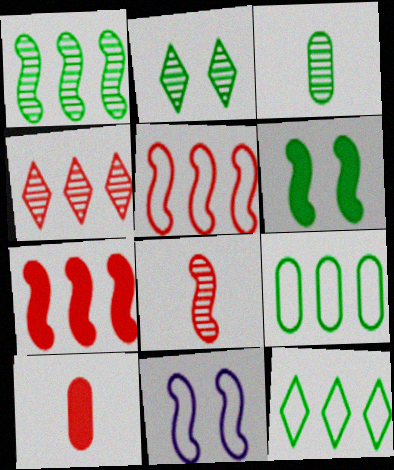[[1, 2, 3], 
[3, 6, 12]]